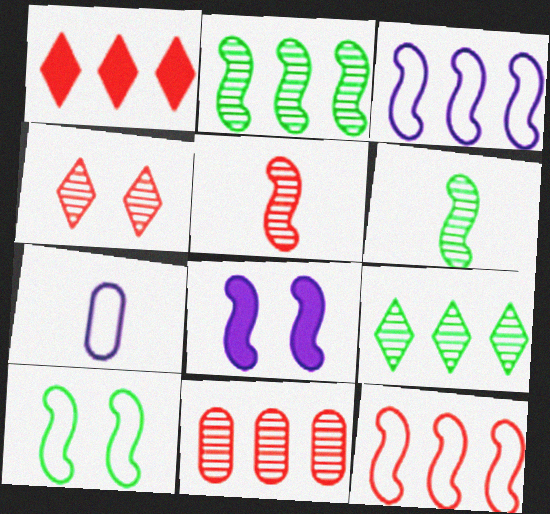[[1, 11, 12], 
[4, 5, 11], 
[6, 8, 12]]